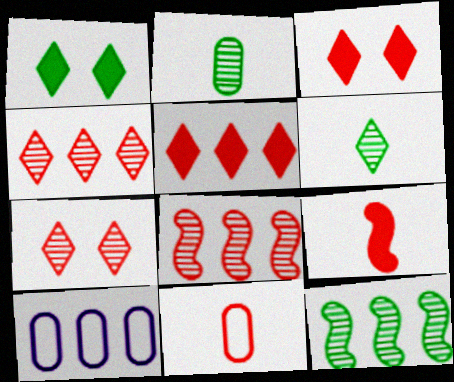[[3, 8, 11], 
[5, 10, 12]]